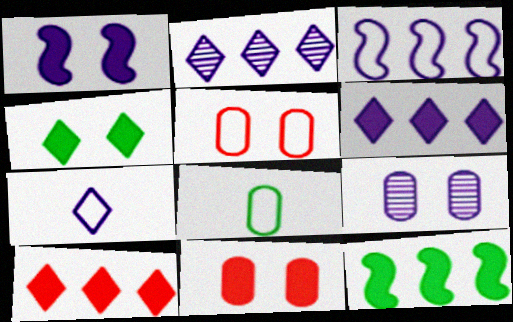[[1, 4, 11]]